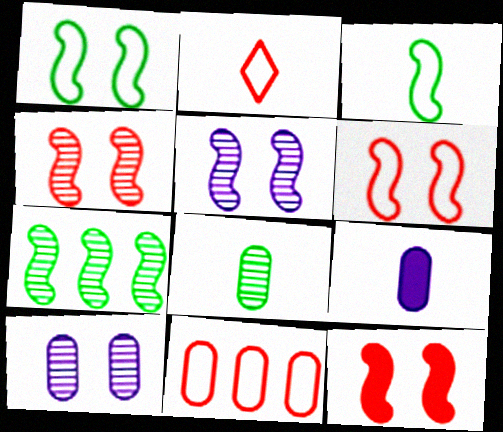[[1, 5, 12], 
[2, 6, 11], 
[4, 6, 12]]